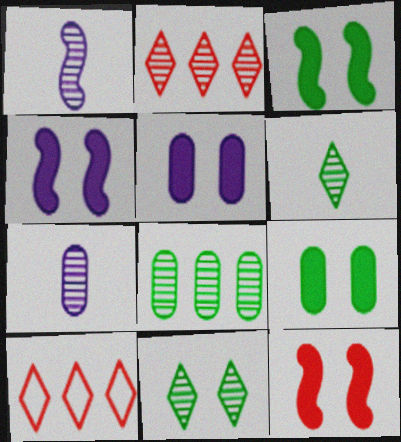[[1, 9, 10], 
[3, 4, 12], 
[3, 7, 10]]